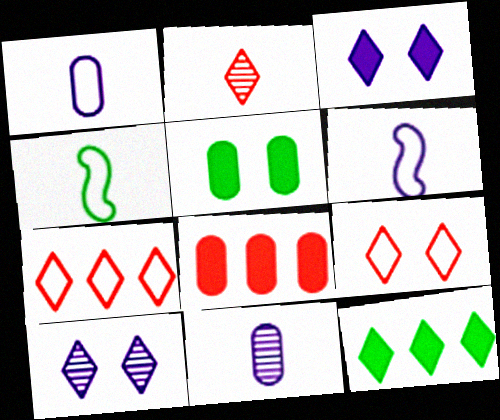[[4, 8, 10]]